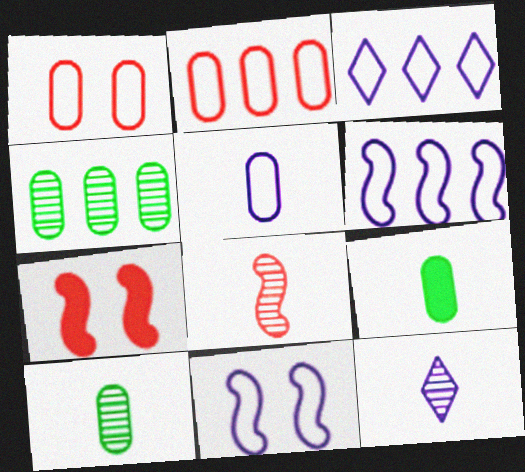[[3, 5, 11], 
[3, 7, 10], 
[8, 10, 12]]